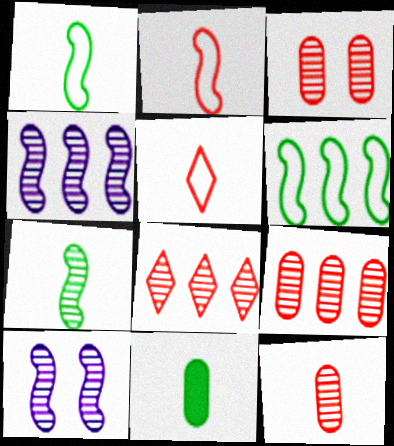[[3, 9, 12]]